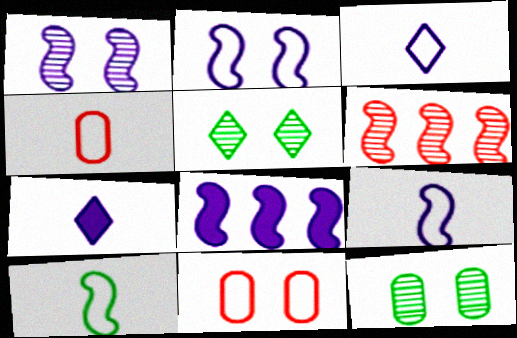[[1, 8, 9], 
[3, 4, 10], 
[4, 5, 8]]